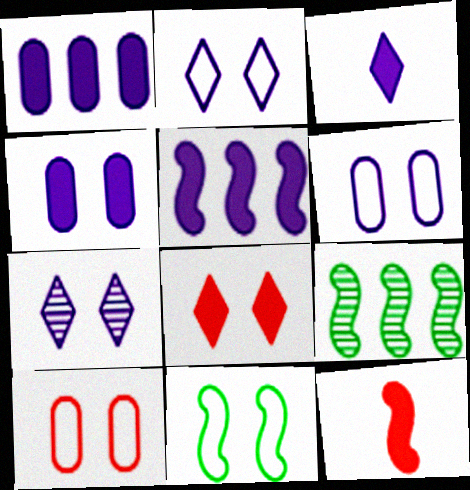[[2, 10, 11], 
[3, 4, 5], 
[3, 9, 10]]